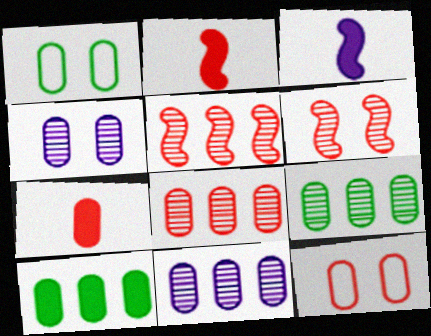[[1, 7, 11], 
[7, 8, 12], 
[8, 9, 11]]